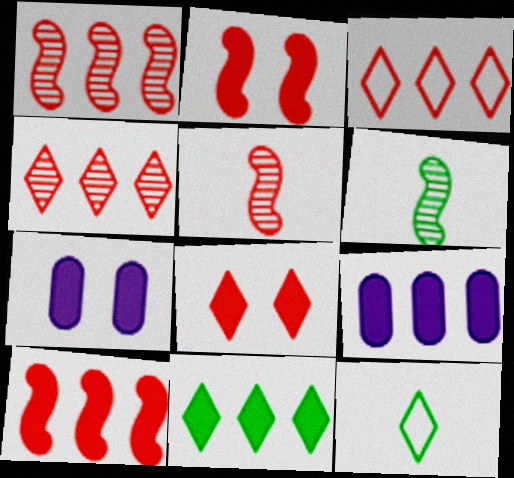[[1, 7, 12], 
[3, 6, 7], 
[9, 10, 11]]